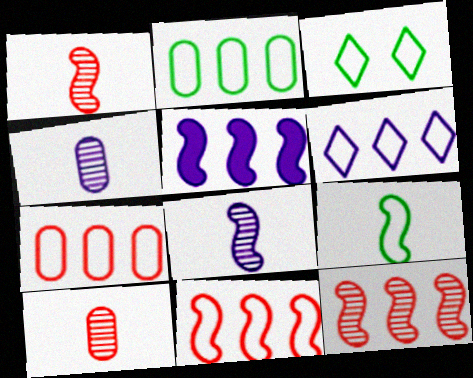[[2, 3, 9], 
[2, 6, 11], 
[3, 5, 10]]